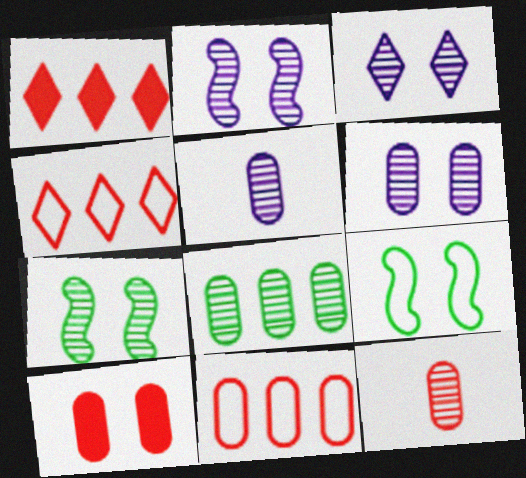[[1, 5, 9], 
[2, 3, 6], 
[3, 9, 10], 
[6, 8, 12], 
[10, 11, 12]]